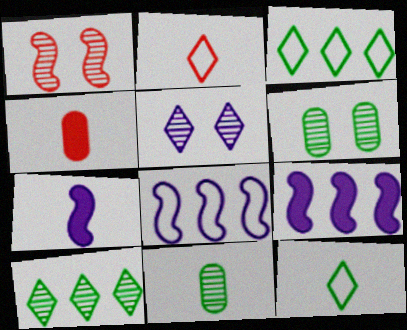[[1, 5, 6], 
[2, 6, 9], 
[2, 7, 11]]